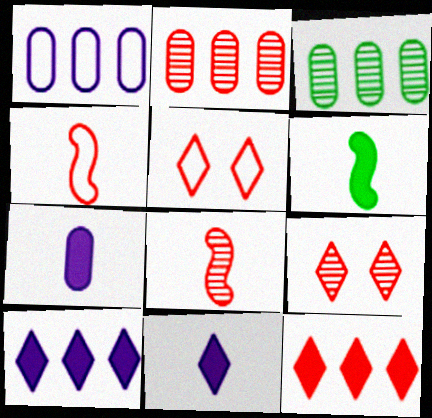[[1, 6, 9], 
[2, 8, 9]]